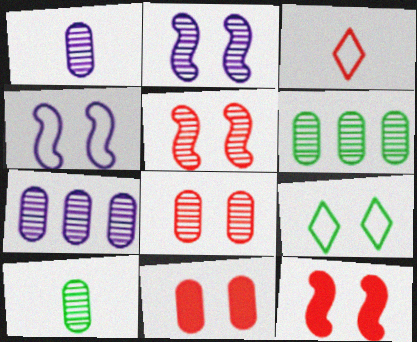[[1, 6, 8], 
[2, 9, 11], 
[7, 8, 10]]